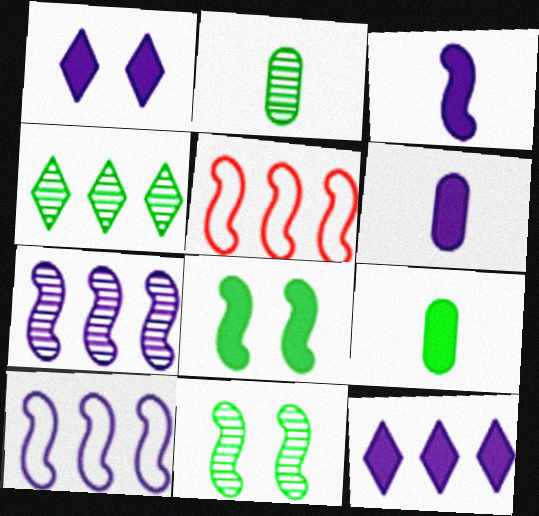[[1, 2, 5], 
[2, 4, 11], 
[3, 5, 11]]